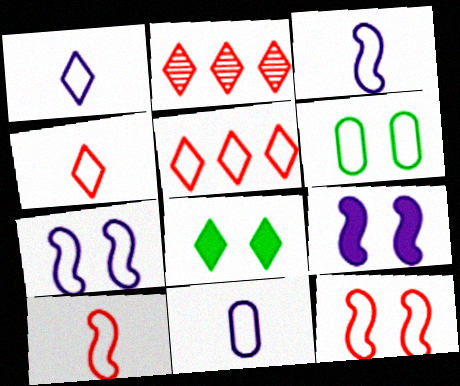[[1, 2, 8], 
[1, 3, 11], 
[3, 5, 6]]